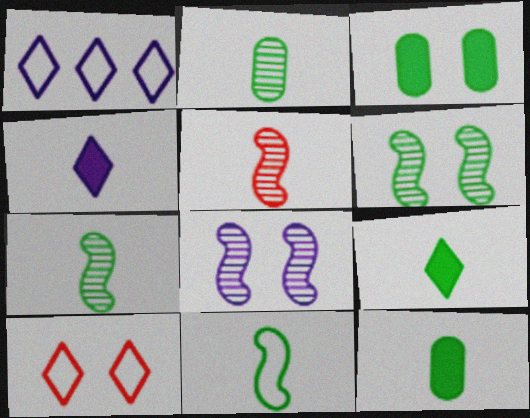[[1, 3, 5], 
[2, 9, 11], 
[3, 8, 10]]